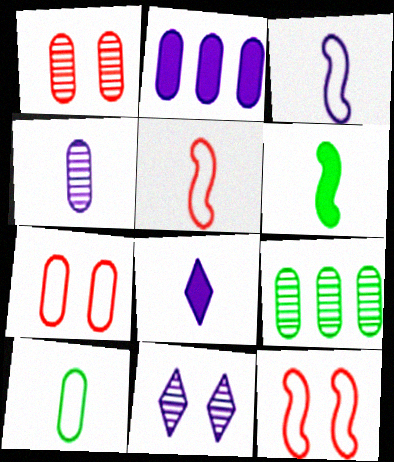[[1, 2, 10], 
[1, 4, 9], 
[2, 3, 11], 
[3, 4, 8], 
[8, 9, 12]]